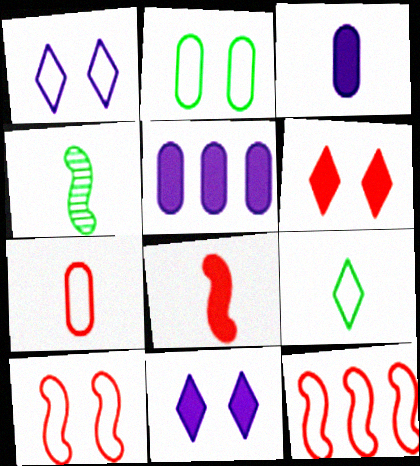[[1, 2, 10]]